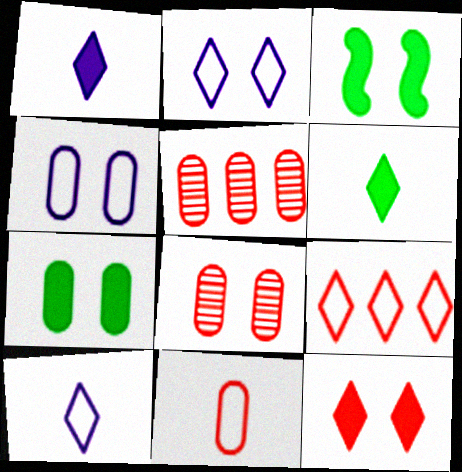[[2, 3, 8], 
[3, 5, 10], 
[4, 7, 8]]